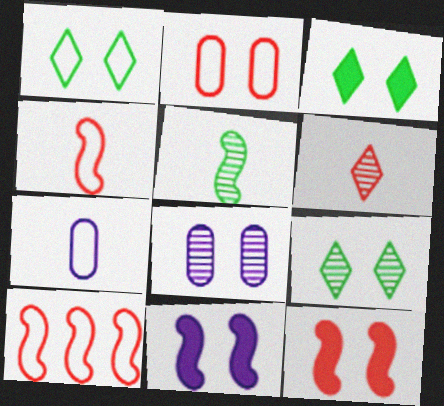[[1, 3, 9], 
[1, 7, 10], 
[1, 8, 12], 
[2, 9, 11], 
[5, 10, 11]]